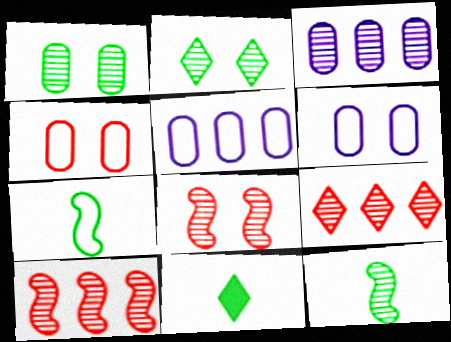[[5, 8, 11], 
[6, 10, 11]]